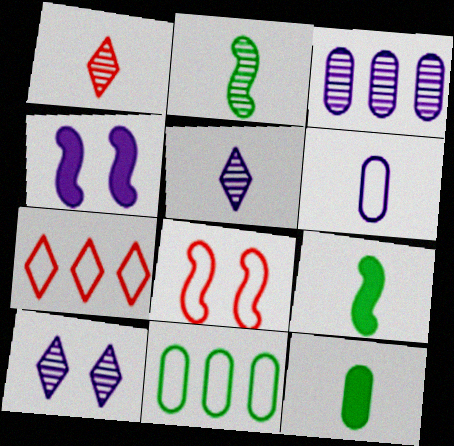[[1, 4, 11], 
[1, 6, 9]]